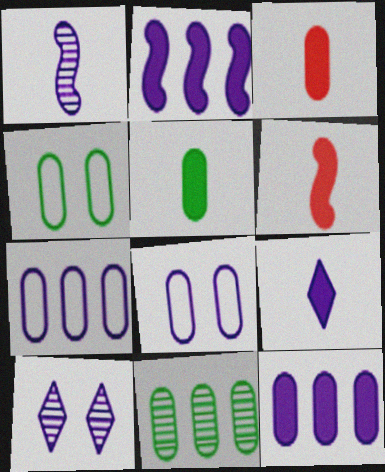[[3, 8, 11], 
[4, 5, 11], 
[5, 6, 9]]